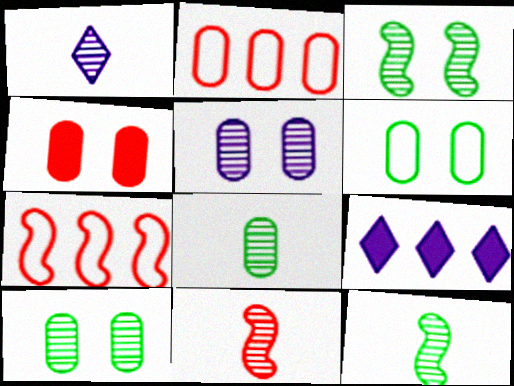[[1, 8, 11], 
[4, 5, 6], 
[6, 9, 11]]